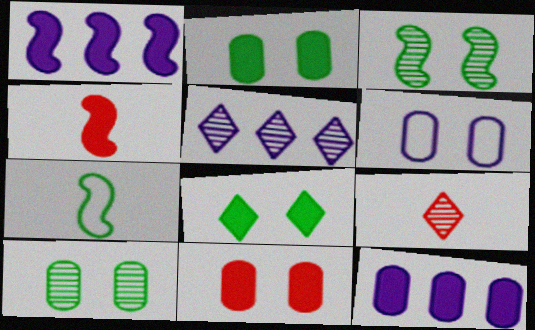[[4, 8, 12], 
[5, 7, 11], 
[6, 10, 11]]